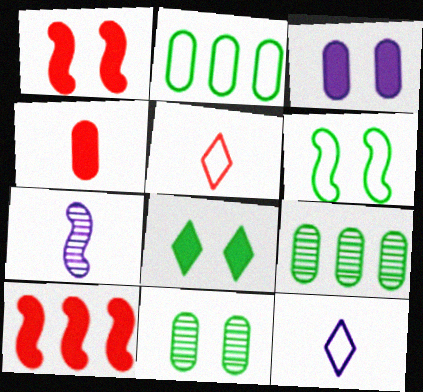[[1, 3, 8], 
[1, 9, 12], 
[6, 7, 10], 
[6, 8, 11], 
[10, 11, 12]]